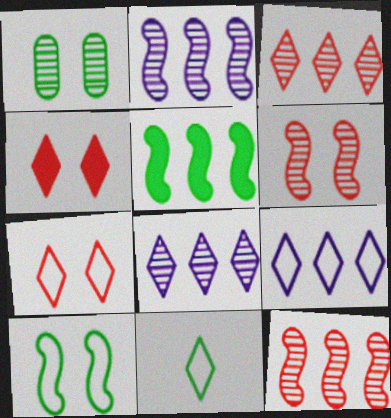[[1, 5, 11], 
[4, 8, 11], 
[7, 9, 11]]